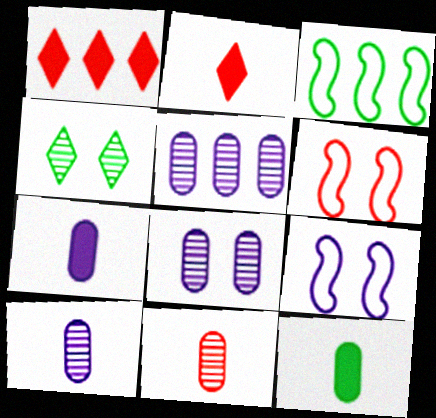[[1, 3, 5], 
[1, 6, 11], 
[2, 3, 8], 
[3, 4, 12], 
[5, 8, 10]]